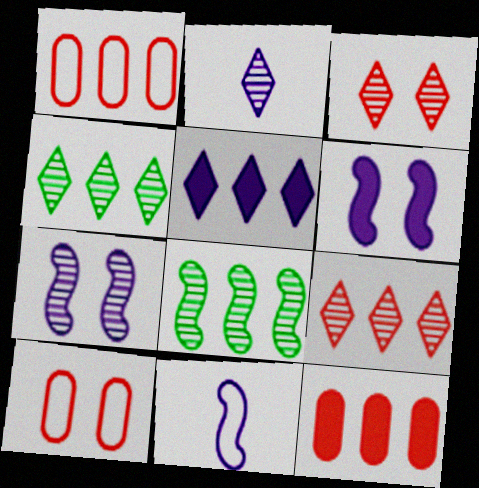[[1, 5, 8], 
[2, 3, 4]]